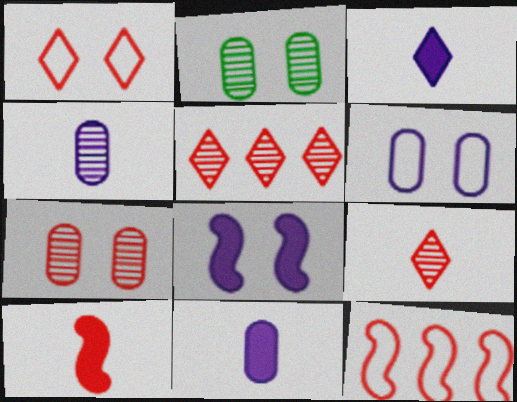[[1, 2, 8], 
[2, 3, 12]]